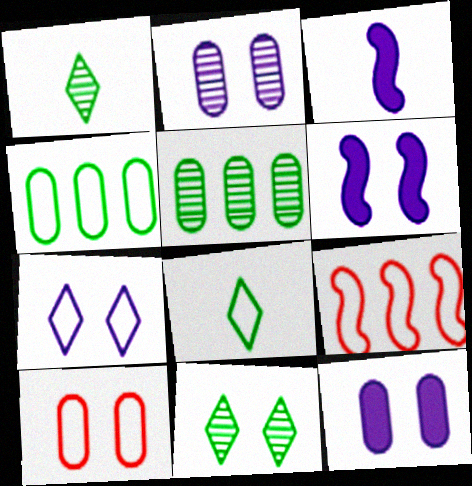[[1, 9, 12], 
[2, 6, 7], 
[6, 10, 11]]